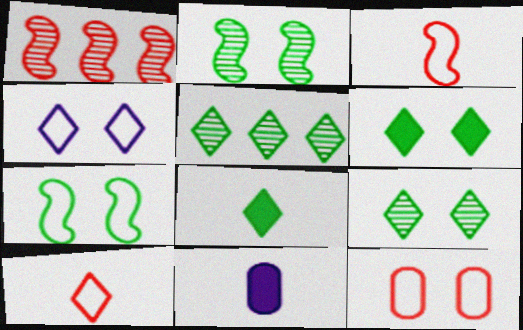[[4, 7, 12]]